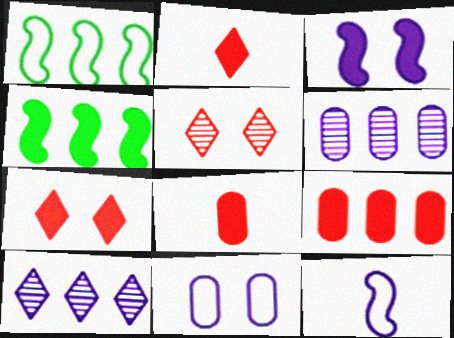[[1, 9, 10]]